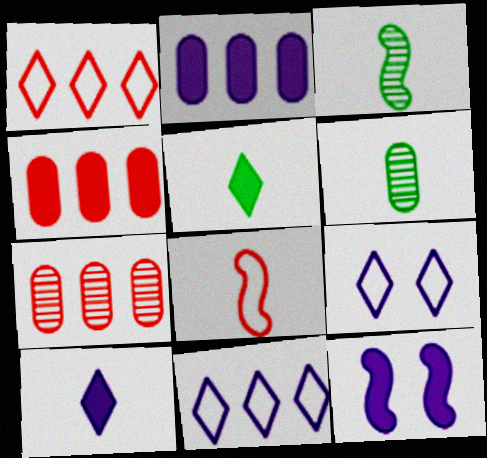[[1, 6, 12], 
[2, 10, 12], 
[3, 4, 9], 
[4, 5, 12], 
[6, 8, 10]]